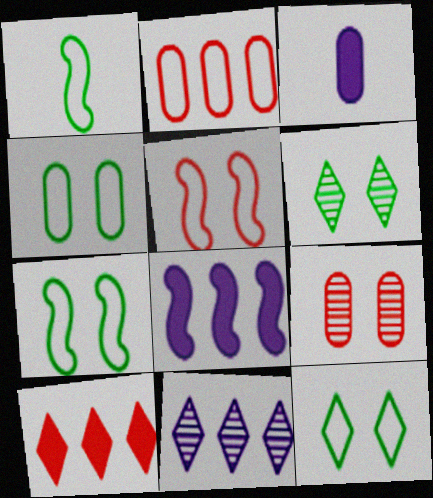[[4, 7, 12]]